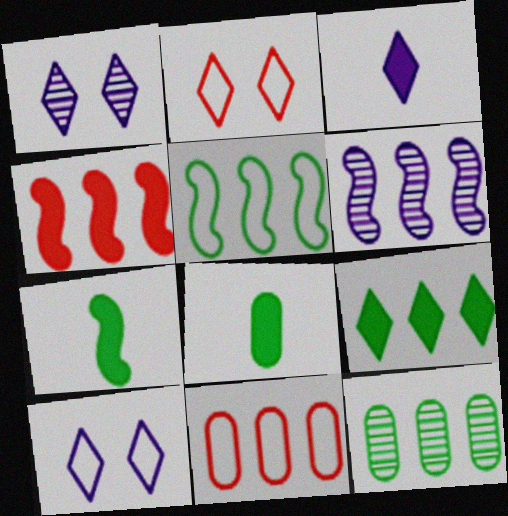[[1, 7, 11], 
[2, 6, 8], 
[4, 5, 6], 
[5, 9, 12], 
[6, 9, 11]]